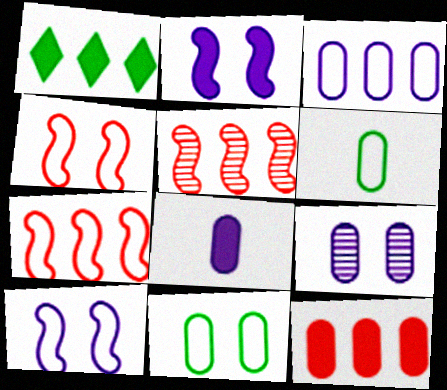[[1, 3, 5], 
[3, 8, 9], 
[6, 9, 12]]